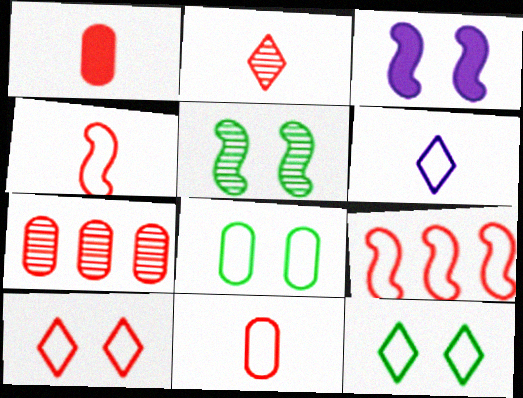[[1, 2, 4], 
[6, 8, 9], 
[9, 10, 11]]